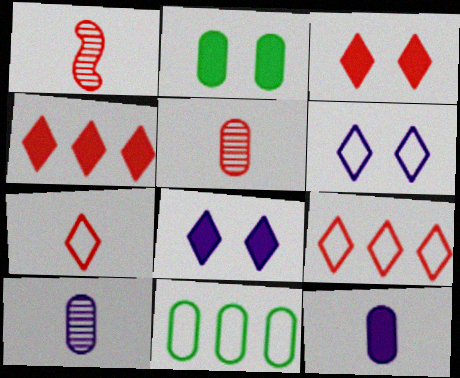[[1, 8, 11]]